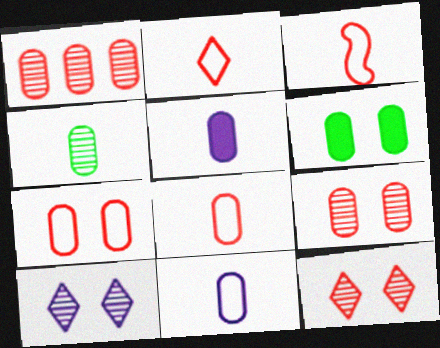[[1, 6, 11], 
[2, 3, 8], 
[4, 5, 8]]